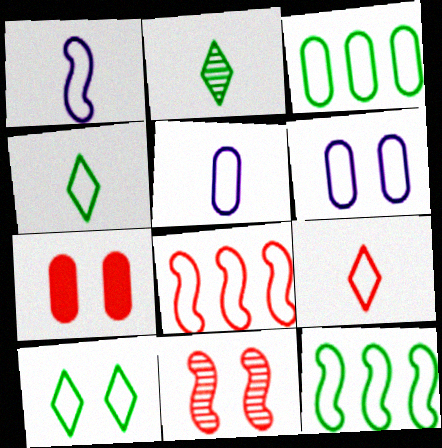[[4, 6, 8], 
[5, 8, 10], 
[6, 9, 12]]